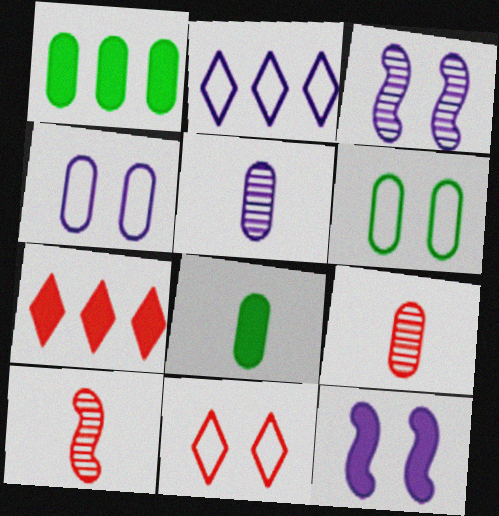[[1, 4, 9], 
[2, 5, 12], 
[7, 8, 12]]